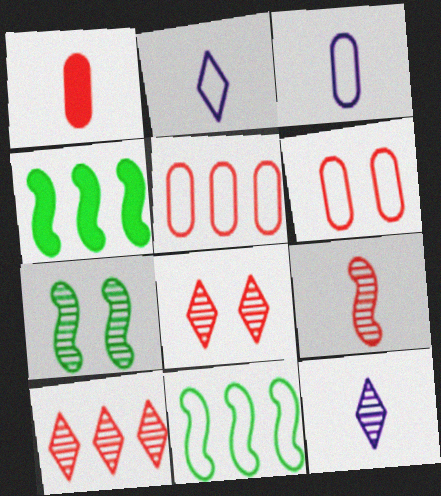[[2, 6, 11], 
[3, 4, 8], 
[4, 6, 12]]